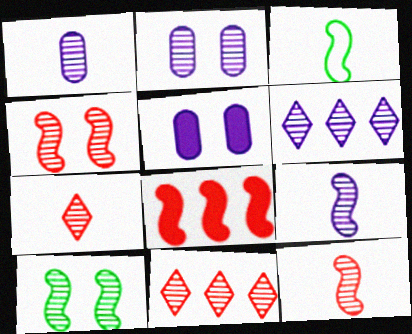[[1, 10, 11], 
[2, 6, 9], 
[3, 5, 11]]